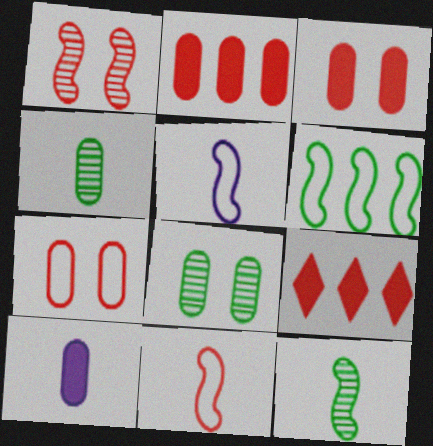[[5, 8, 9]]